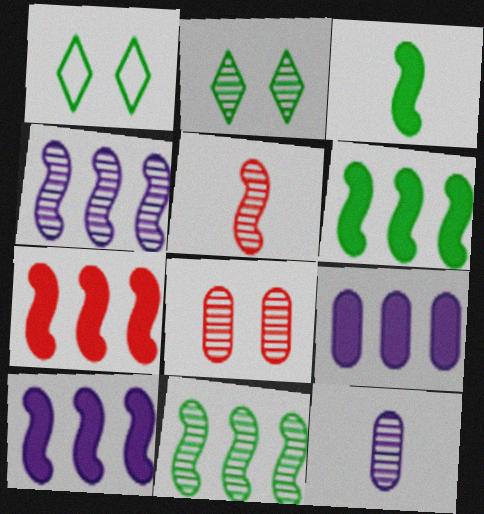[[1, 5, 9], 
[1, 7, 12], 
[6, 7, 10]]